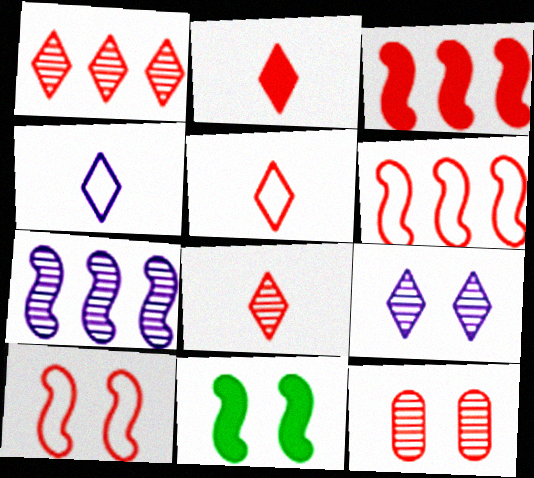[[2, 5, 8], 
[2, 6, 12], 
[3, 5, 12]]